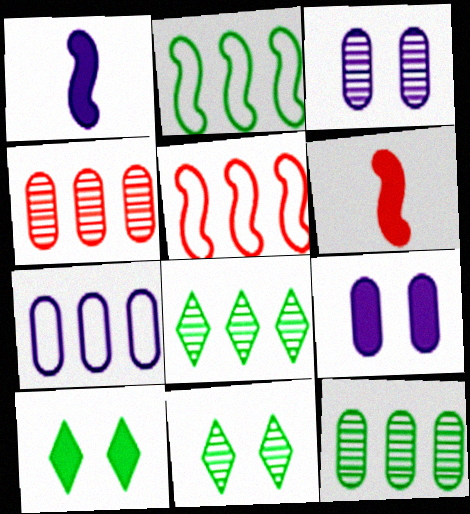[[6, 7, 11]]